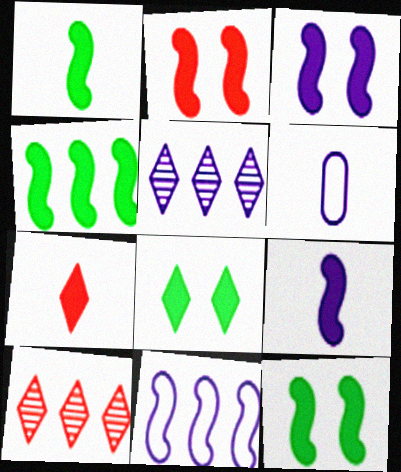[[1, 4, 12], 
[2, 3, 12], 
[2, 4, 9], 
[3, 5, 6], 
[6, 10, 12]]